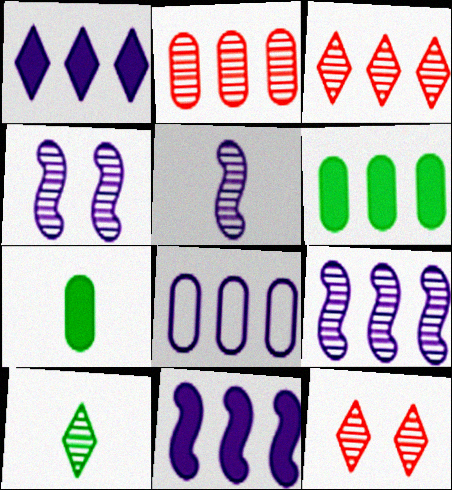[[1, 8, 9], 
[2, 4, 10], 
[2, 6, 8], 
[4, 5, 9]]